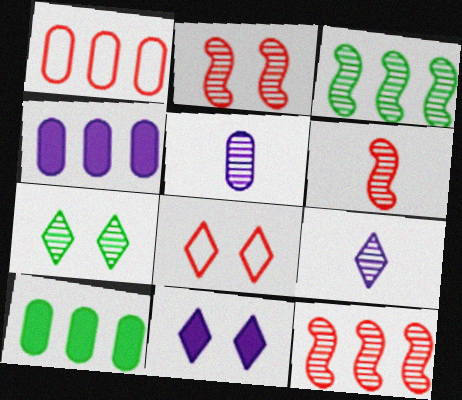[[2, 6, 12], 
[5, 7, 12], 
[7, 8, 11]]